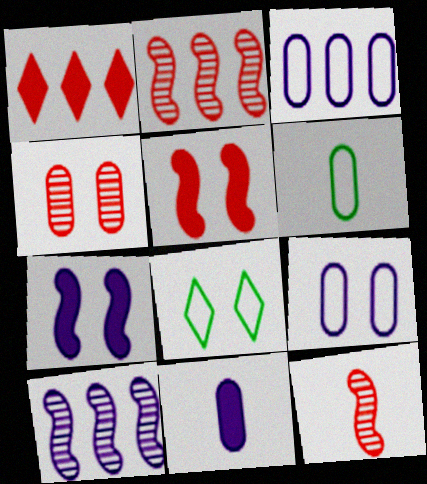[[2, 8, 11], 
[4, 7, 8]]